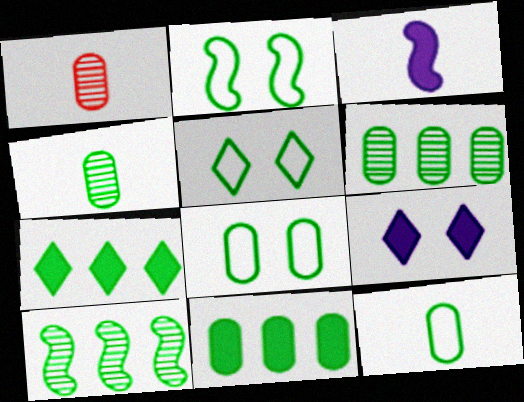[[2, 4, 7], 
[2, 5, 8], 
[4, 8, 11]]